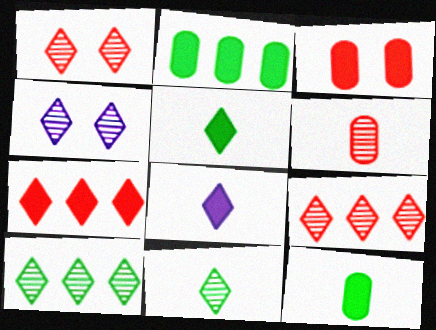[[4, 9, 11]]